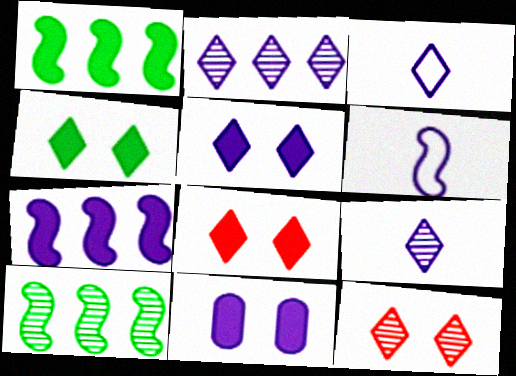[[2, 3, 5], 
[2, 6, 11], 
[4, 5, 8]]